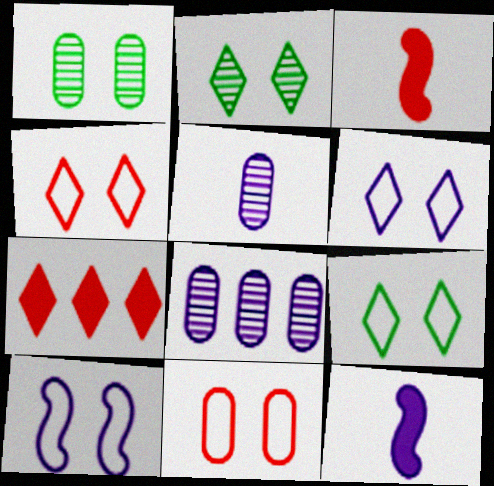[[3, 8, 9], 
[4, 6, 9], 
[6, 8, 12], 
[9, 10, 11]]